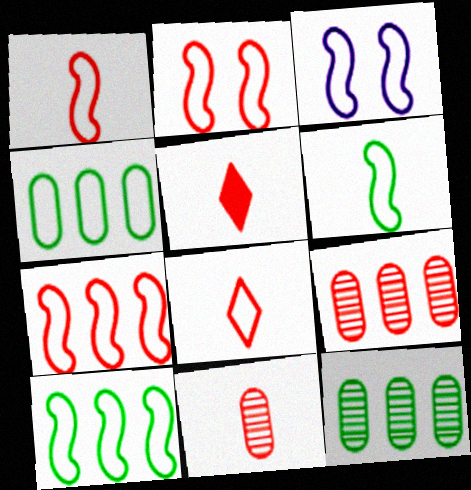[[1, 2, 7], 
[1, 3, 10], 
[1, 5, 11], 
[2, 5, 9], 
[3, 4, 8], 
[3, 5, 12], 
[3, 6, 7]]